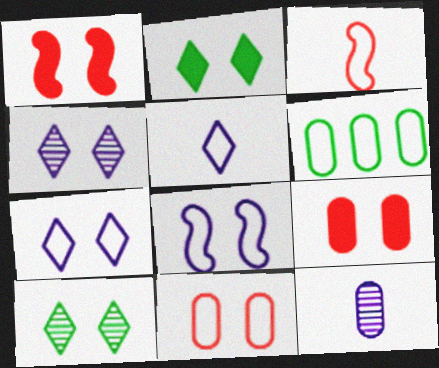[[3, 6, 7], 
[6, 9, 12], 
[8, 9, 10]]